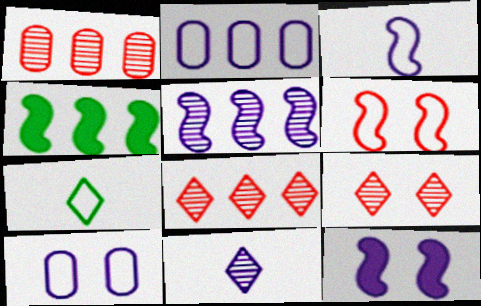[[1, 7, 12], 
[2, 4, 8], 
[2, 6, 7], 
[2, 11, 12], 
[3, 5, 12]]